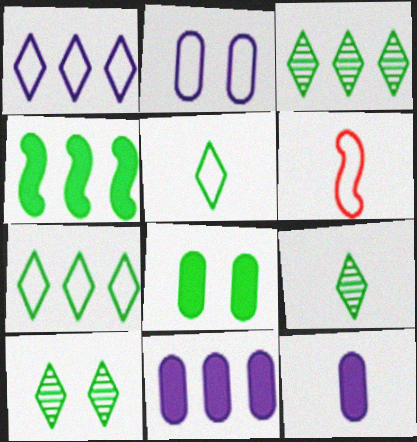[[2, 6, 7], 
[3, 9, 10], 
[6, 9, 12], 
[6, 10, 11]]